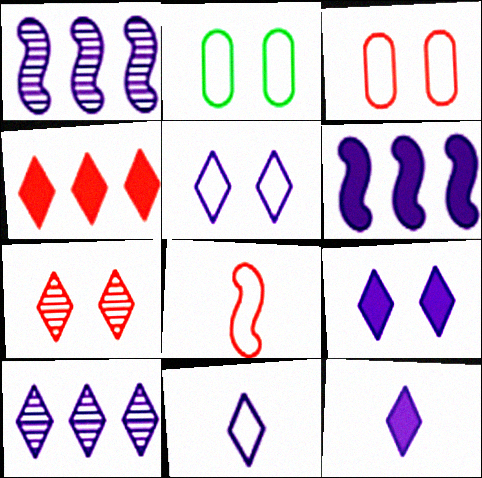[[5, 10, 12], 
[9, 10, 11]]